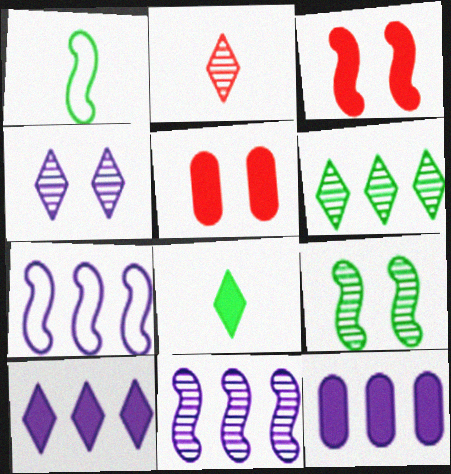[[1, 3, 11], 
[2, 4, 6], 
[3, 8, 12]]